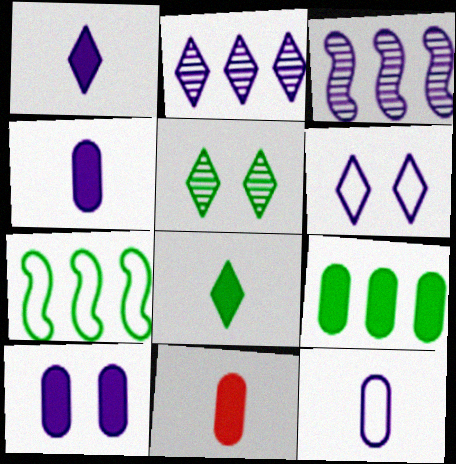[[1, 2, 6], 
[3, 4, 6], 
[9, 10, 11]]